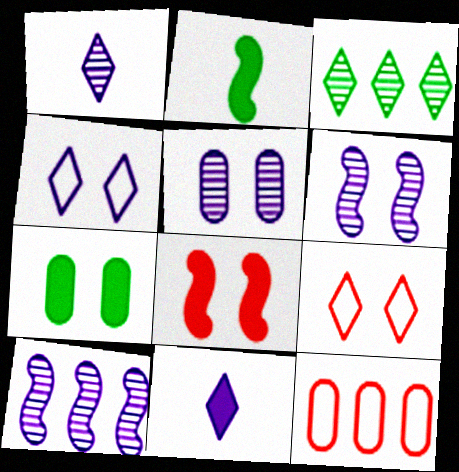[[1, 5, 10], 
[3, 9, 11], 
[6, 7, 9]]